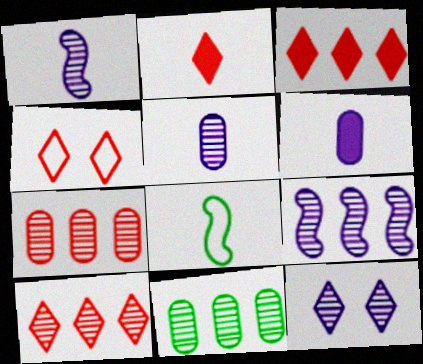[[2, 4, 10], 
[2, 5, 8], 
[5, 9, 12], 
[9, 10, 11]]